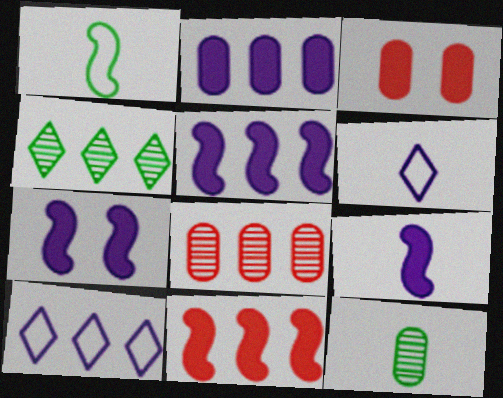[[5, 7, 9]]